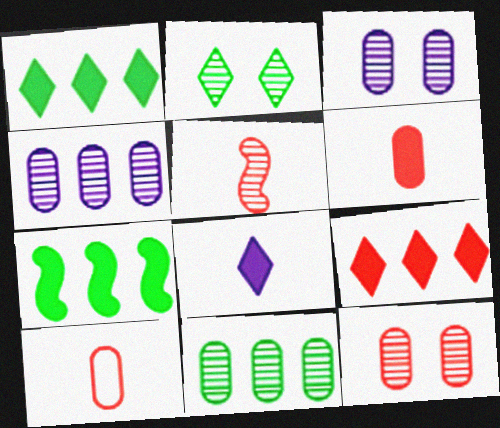[[2, 4, 5]]